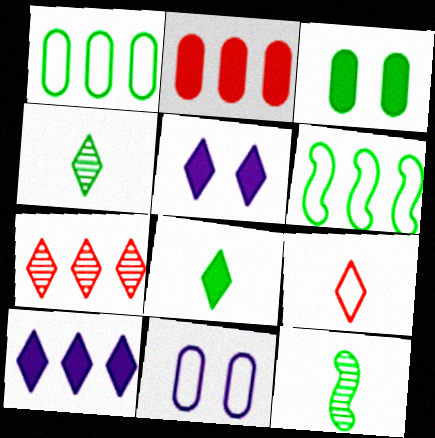[[3, 4, 6], 
[6, 9, 11]]